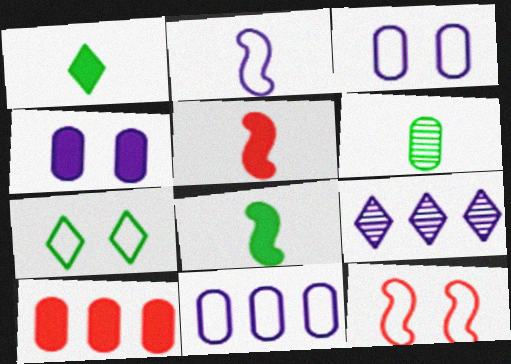[[2, 4, 9], 
[3, 6, 10], 
[3, 7, 12]]